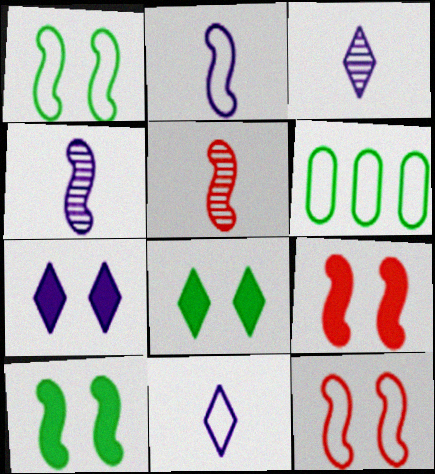[[3, 6, 9], 
[5, 6, 7], 
[6, 11, 12]]